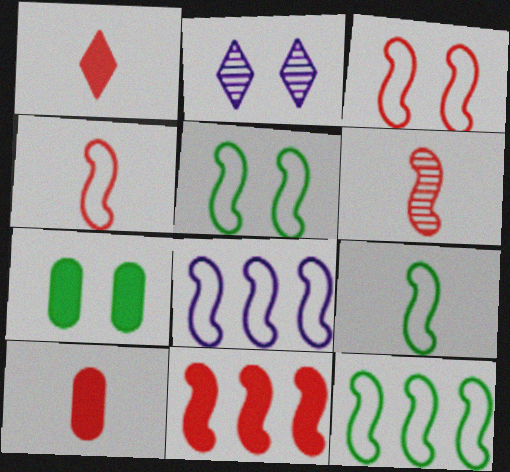[[2, 3, 7], 
[2, 10, 12], 
[3, 6, 11], 
[3, 8, 9], 
[4, 5, 8], 
[5, 9, 12]]